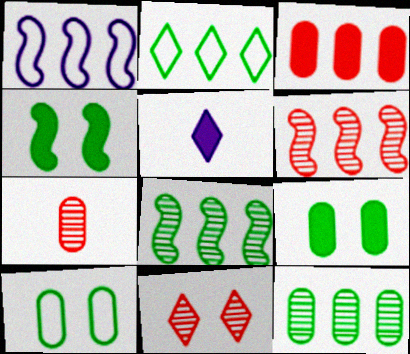[[2, 5, 11], 
[3, 4, 5], 
[5, 6, 10], 
[6, 7, 11]]